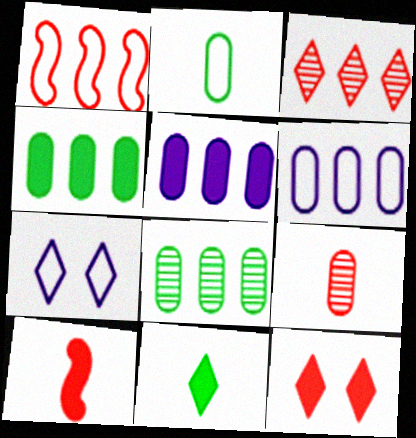[[1, 2, 7], 
[1, 9, 12], 
[3, 7, 11], 
[7, 8, 10]]